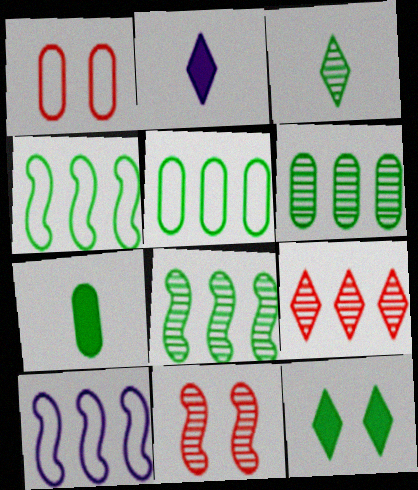[[1, 2, 8], 
[2, 5, 11]]